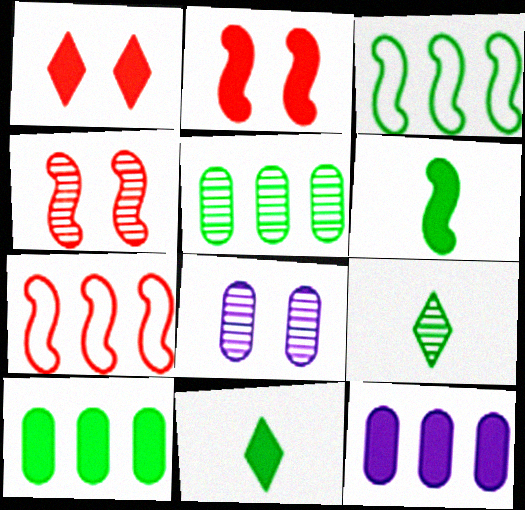[[1, 6, 12], 
[2, 11, 12], 
[7, 8, 11]]